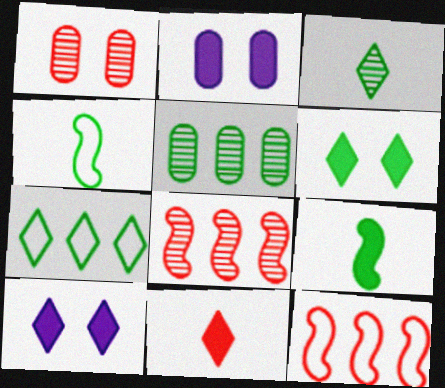[[1, 11, 12], 
[2, 3, 12], 
[3, 6, 7], 
[4, 5, 6]]